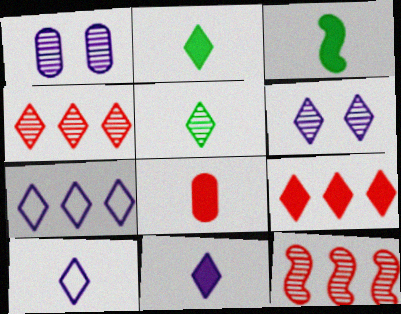[[1, 5, 12], 
[3, 8, 11], 
[4, 5, 6], 
[6, 7, 11]]